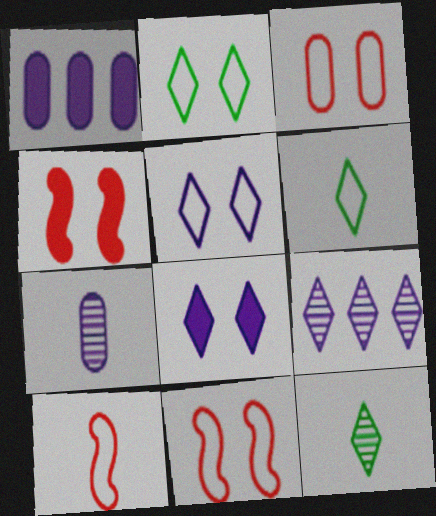[[1, 11, 12]]